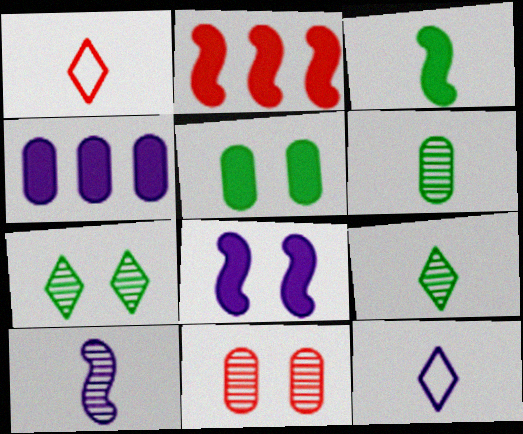[[1, 2, 11], 
[2, 3, 8]]